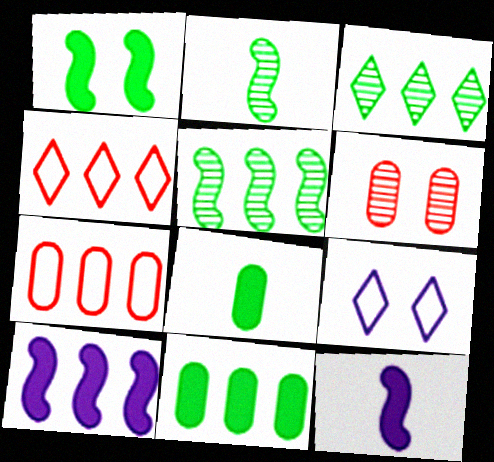[[1, 6, 9], 
[3, 7, 10]]